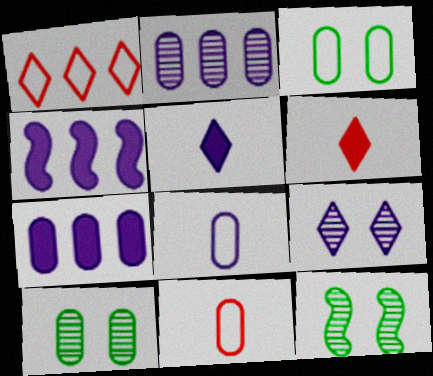[[4, 8, 9], 
[7, 10, 11]]